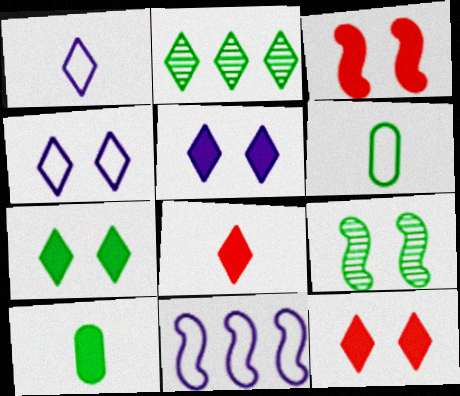[[1, 2, 12], 
[2, 4, 8], 
[5, 7, 12]]